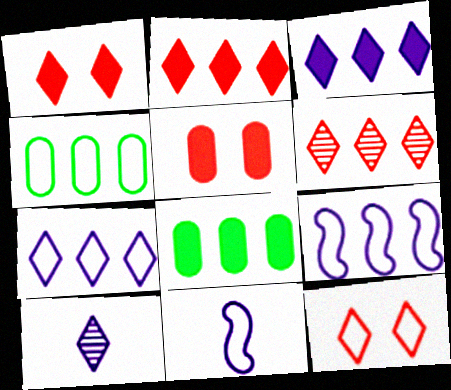[[4, 11, 12], 
[6, 8, 9]]